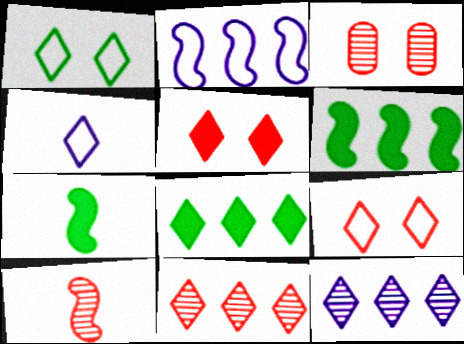[[3, 4, 6], 
[3, 10, 11]]